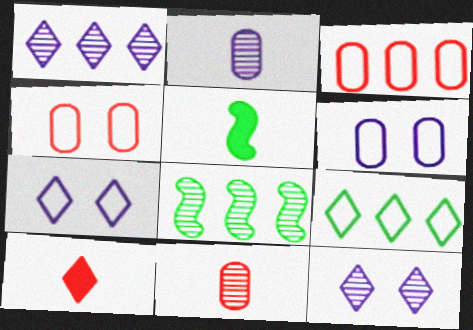[[1, 4, 5], 
[3, 5, 12], 
[6, 8, 10], 
[8, 11, 12], 
[9, 10, 12]]